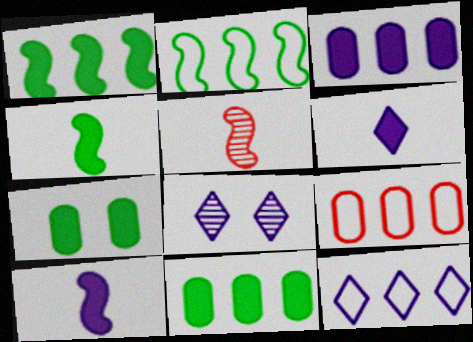[[2, 9, 12], 
[4, 8, 9], 
[5, 7, 12], 
[6, 8, 12]]